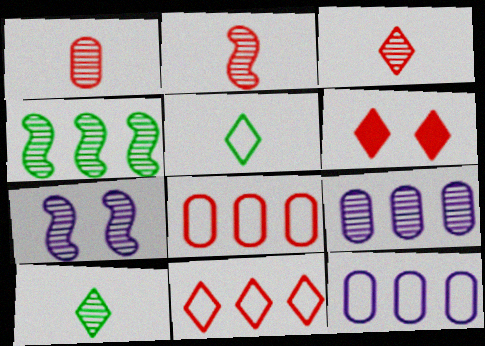[[1, 2, 3], 
[2, 4, 7], 
[2, 6, 8], 
[3, 6, 11]]